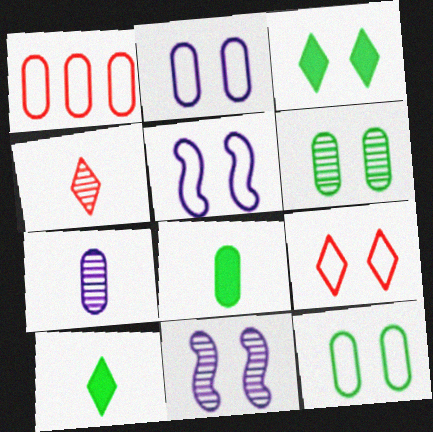[[1, 10, 11], 
[5, 9, 12]]